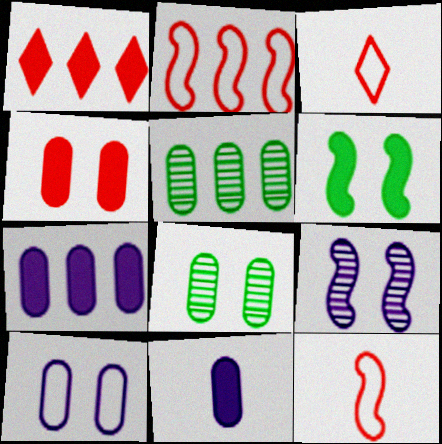[[1, 6, 11], 
[4, 8, 10]]